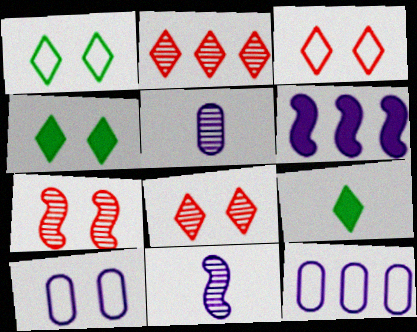[[4, 7, 10], 
[7, 9, 12]]